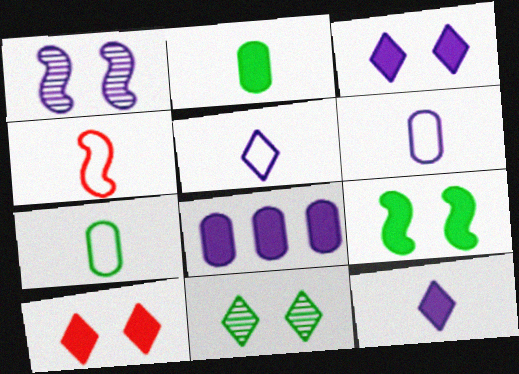[[1, 5, 8], 
[4, 5, 7], 
[4, 8, 11]]